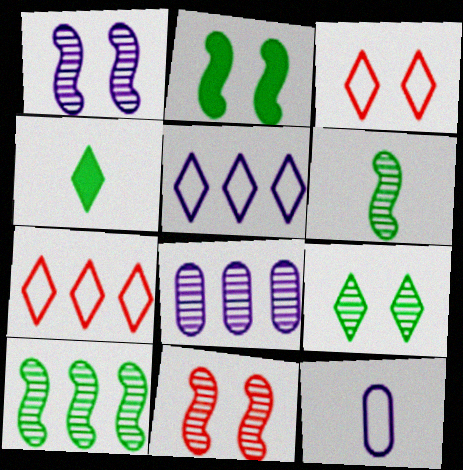[]